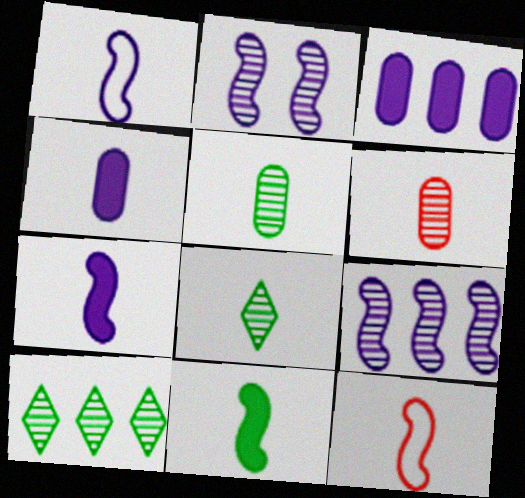[[2, 6, 10], 
[4, 8, 12]]